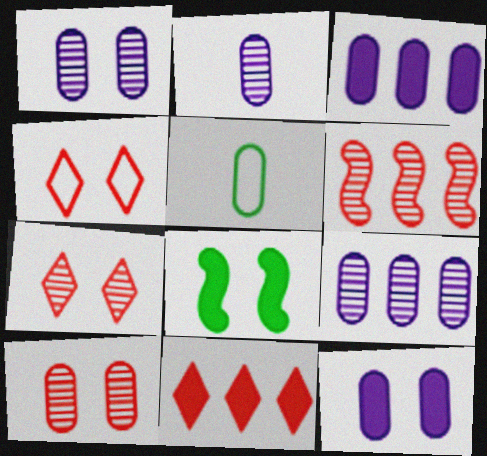[[1, 2, 9], 
[1, 4, 8], 
[3, 5, 10]]